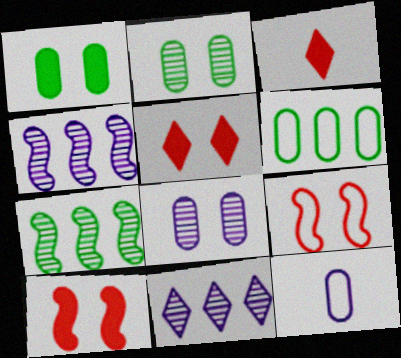[[5, 7, 12]]